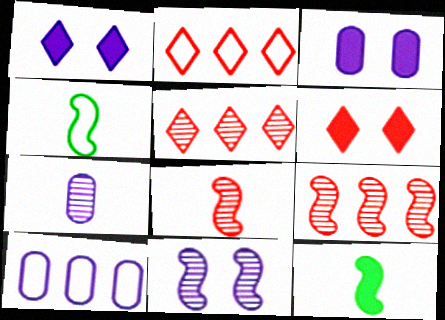[[3, 4, 5], 
[3, 7, 10]]